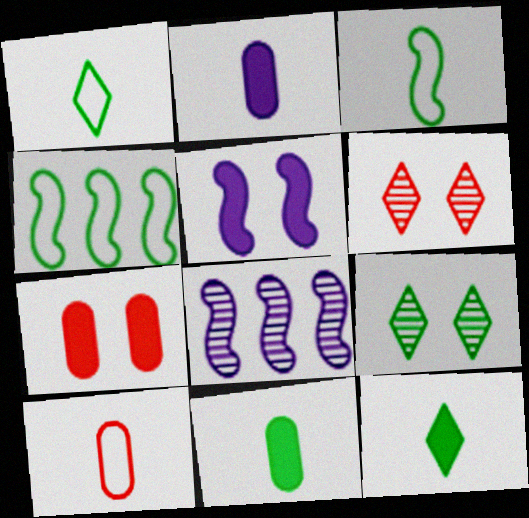[[1, 7, 8], 
[2, 4, 6], 
[4, 9, 11]]